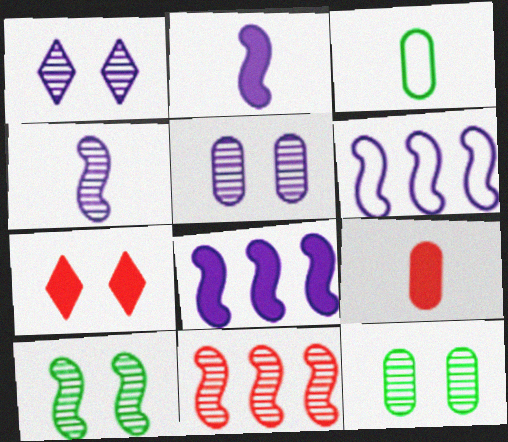[[4, 10, 11]]